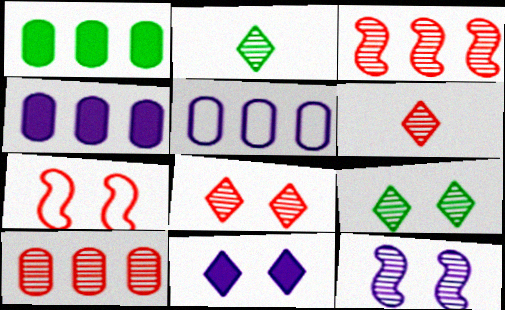[[1, 5, 10], 
[2, 4, 7], 
[2, 10, 12]]